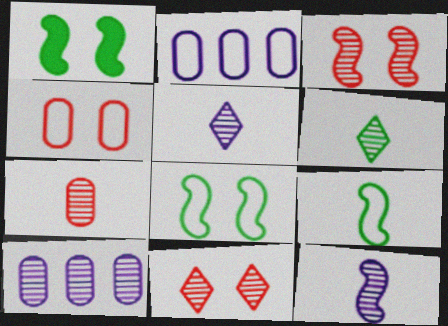[[3, 6, 10], 
[6, 7, 12]]